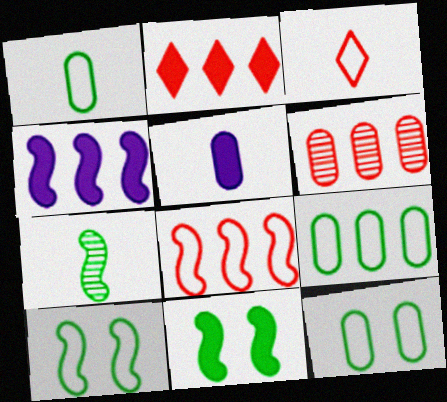[[1, 9, 12], 
[2, 5, 11], 
[2, 6, 8], 
[3, 5, 7], 
[5, 6, 12]]